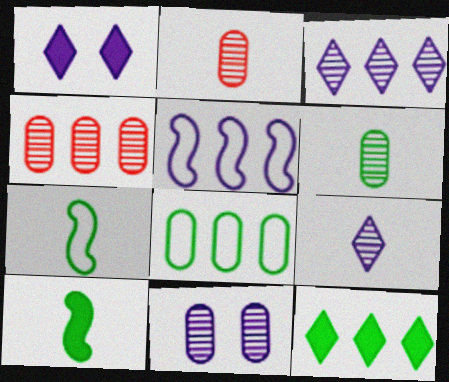[[1, 4, 7], 
[4, 5, 12], 
[4, 6, 11]]